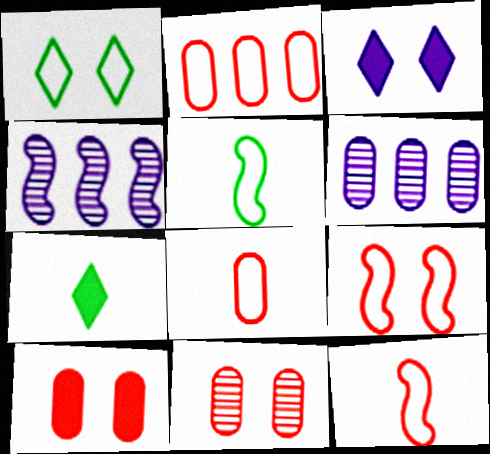[[6, 7, 9]]